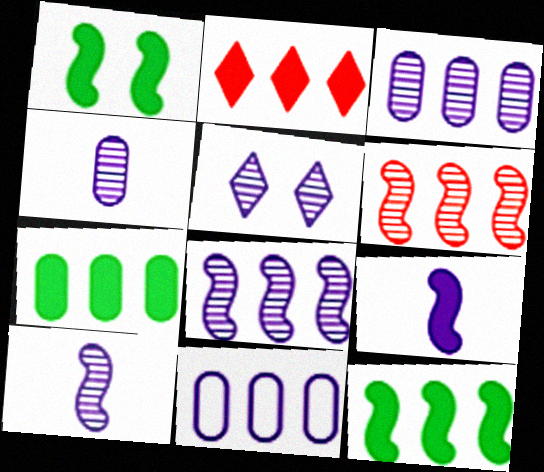[[3, 5, 10], 
[4, 5, 8], 
[5, 9, 11]]